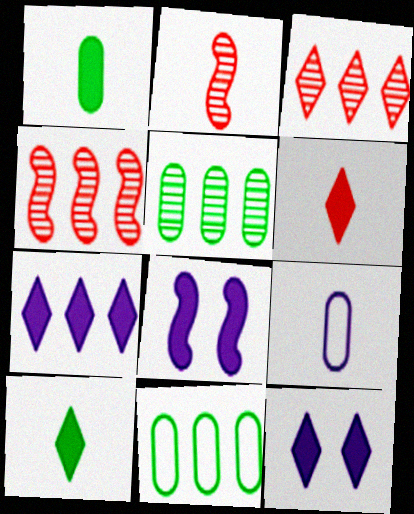[[2, 9, 10], 
[2, 11, 12], 
[4, 7, 11]]